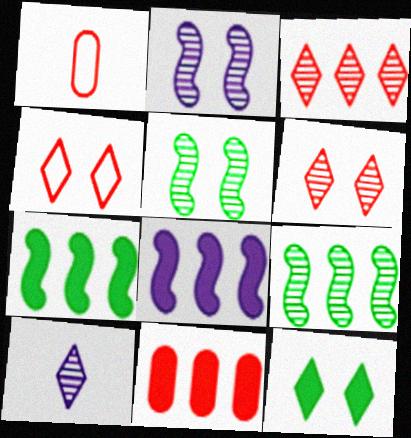[]